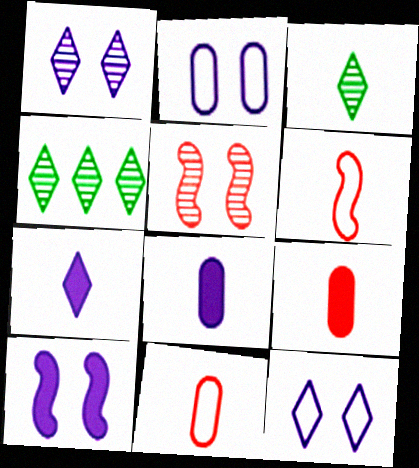[[1, 2, 10], 
[3, 6, 8], 
[4, 10, 11]]